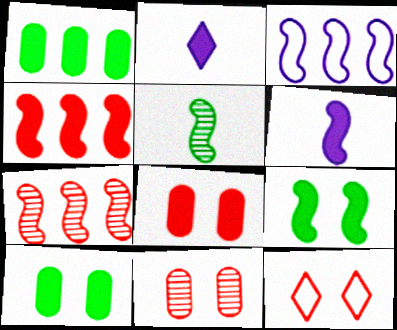[[2, 4, 10], 
[4, 6, 9]]